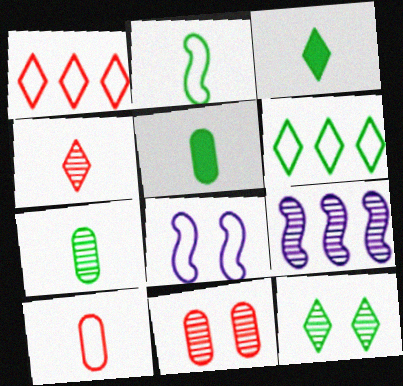[[2, 3, 7], 
[3, 6, 12], 
[6, 8, 10]]